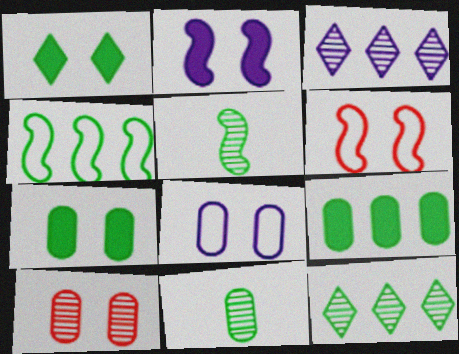[[1, 4, 11], 
[3, 5, 10], 
[4, 9, 12], 
[7, 8, 10]]